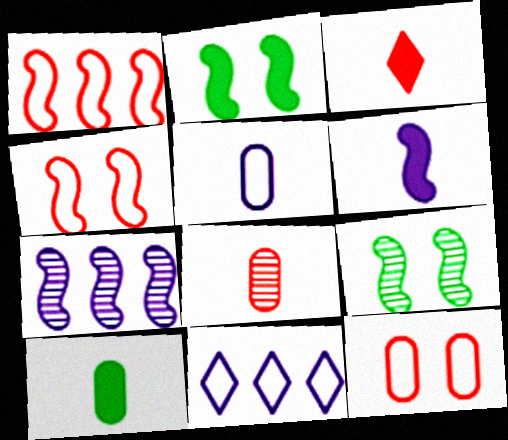[[1, 6, 9], 
[2, 8, 11], 
[3, 6, 10], 
[5, 8, 10]]